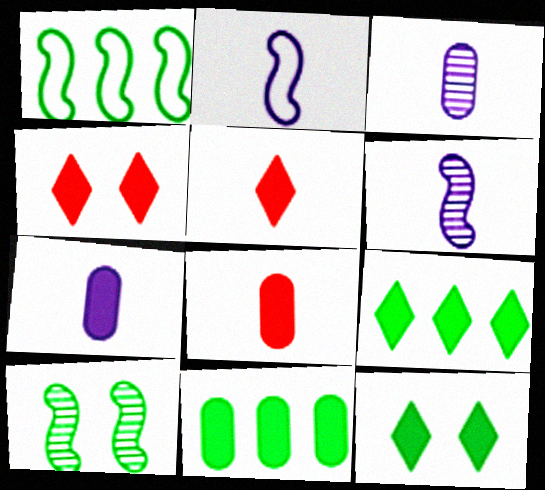[[1, 3, 4]]